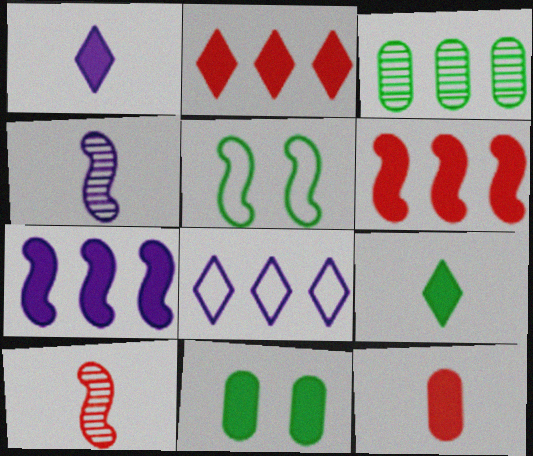[[1, 6, 11], 
[3, 5, 9], 
[3, 6, 8], 
[4, 5, 6], 
[5, 7, 10], 
[8, 10, 11]]